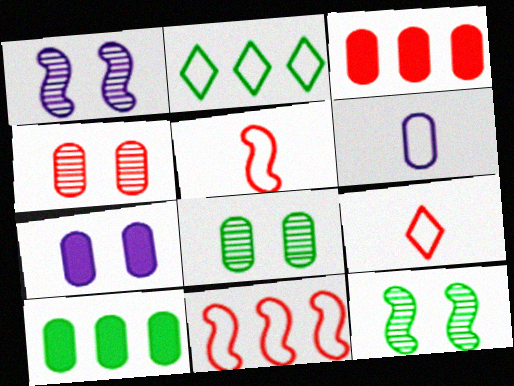[[1, 9, 10], 
[3, 6, 8], 
[4, 6, 10]]